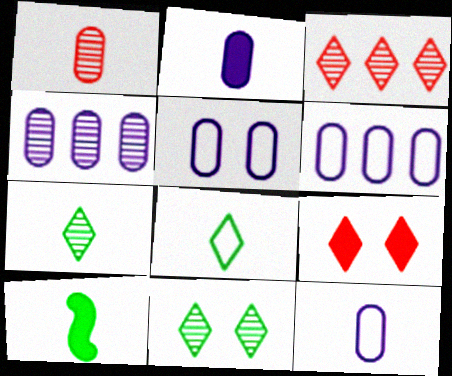[[2, 4, 5], 
[3, 5, 10], 
[5, 6, 12]]